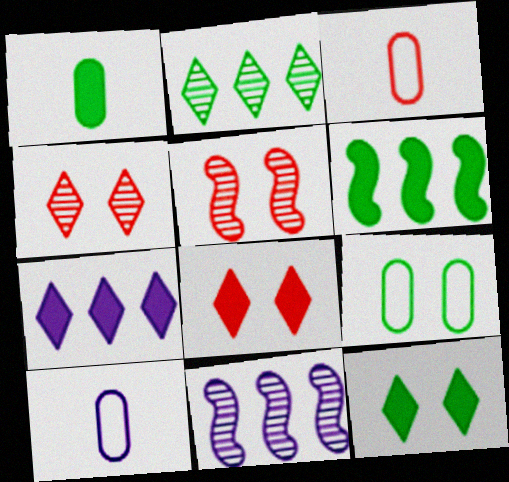[[1, 6, 12], 
[3, 11, 12], 
[4, 6, 10]]